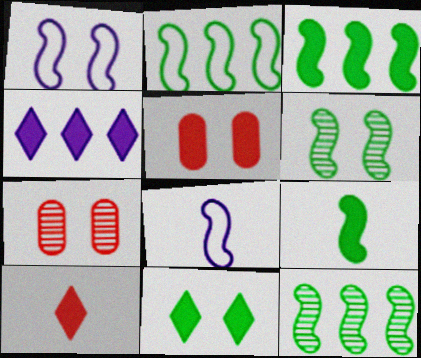[[1, 7, 11], 
[2, 3, 12], 
[2, 6, 9], 
[4, 5, 9], 
[4, 10, 11]]